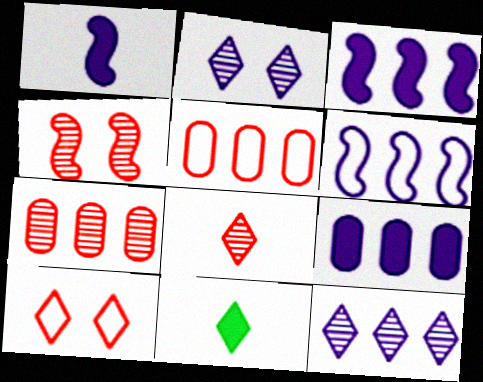[[4, 7, 8], 
[6, 9, 12], 
[10, 11, 12]]